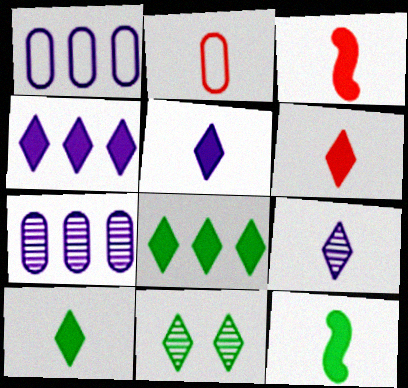[[1, 3, 11], 
[2, 9, 12], 
[5, 6, 10]]